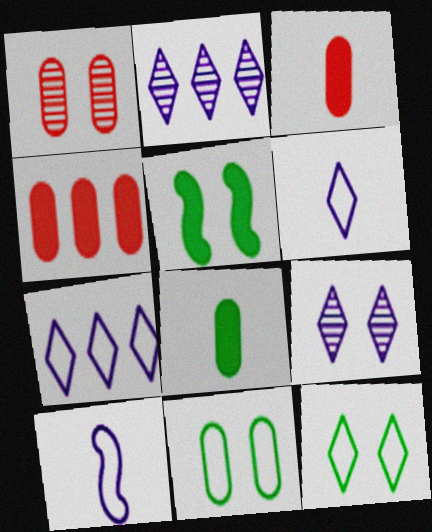[]